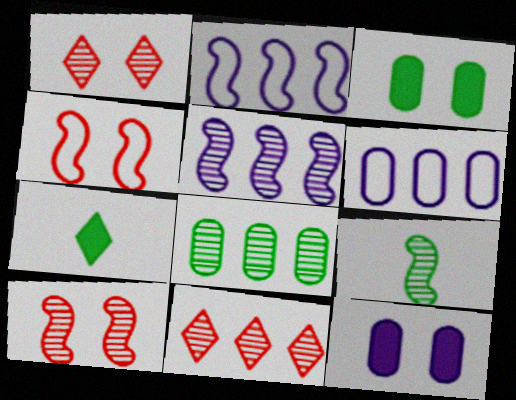[[5, 8, 11], 
[5, 9, 10], 
[6, 7, 10]]